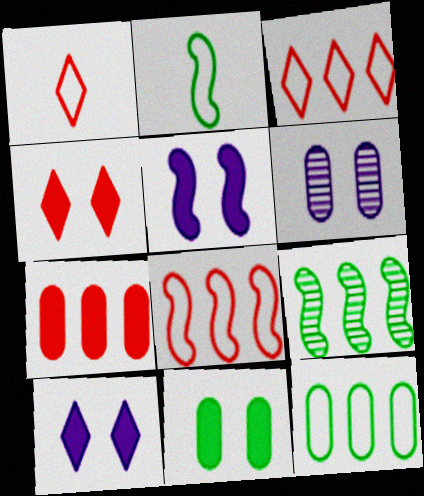[[4, 5, 11]]